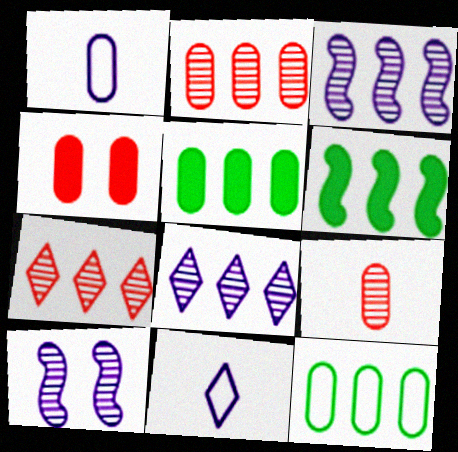[]